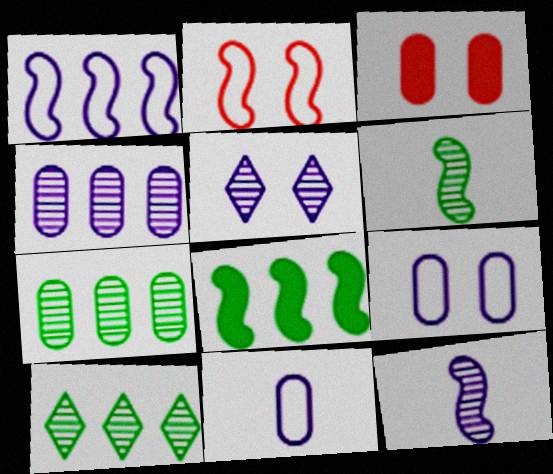[[2, 8, 12], 
[3, 7, 11], 
[4, 5, 12]]